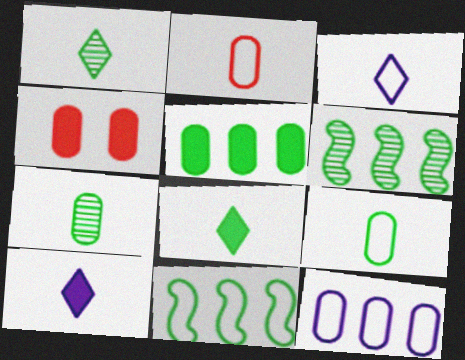[[3, 4, 6], 
[4, 7, 12]]